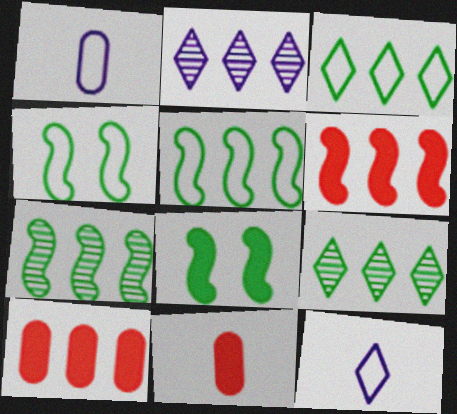[[2, 4, 11], 
[2, 5, 10]]